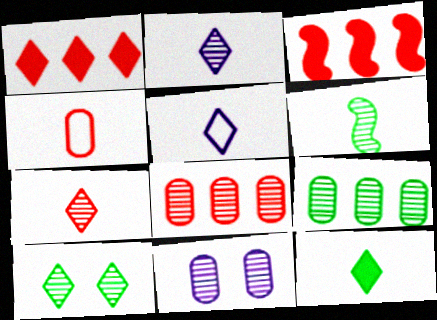[[1, 5, 10], 
[5, 7, 12], 
[6, 9, 10]]